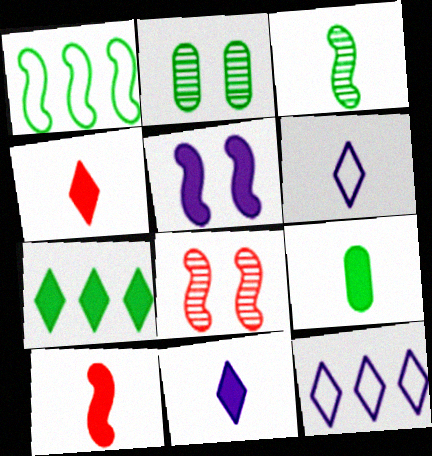[[2, 10, 12], 
[8, 9, 12], 
[9, 10, 11]]